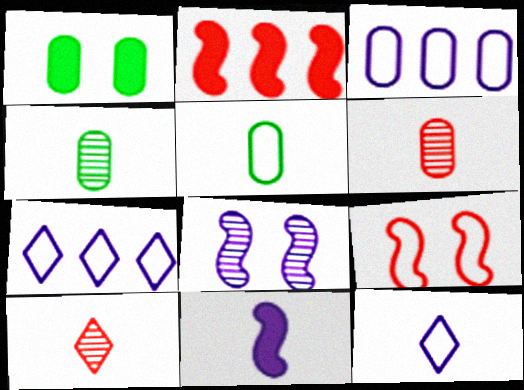[[1, 3, 6], 
[5, 7, 9], 
[5, 10, 11]]